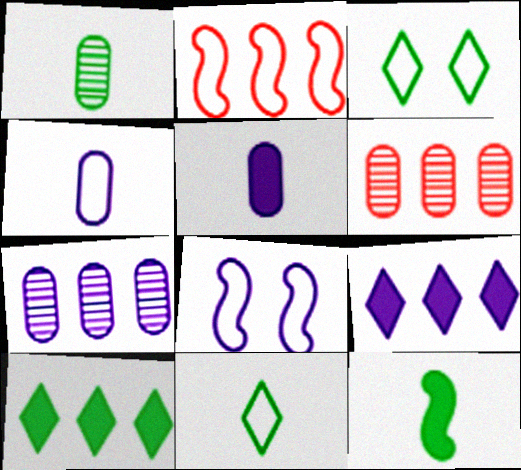[[1, 11, 12], 
[2, 3, 4], 
[2, 7, 10]]